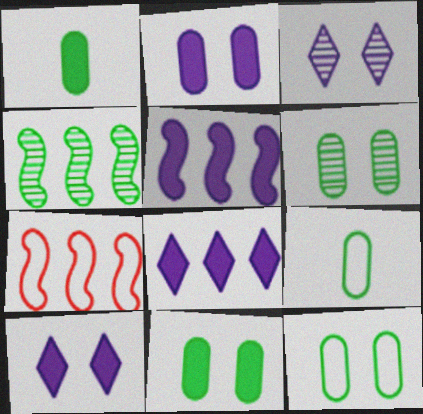[[1, 3, 7], 
[4, 5, 7], 
[6, 11, 12]]